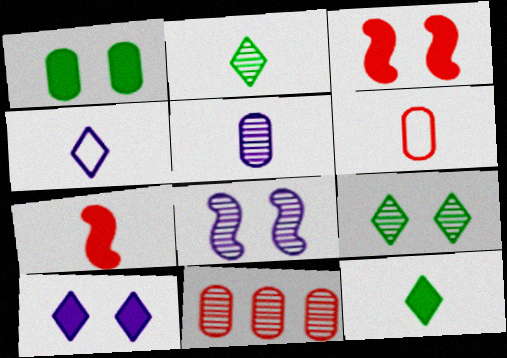[[1, 3, 10], 
[2, 8, 11]]